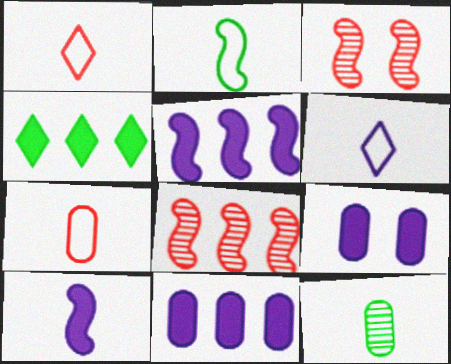[[1, 10, 12], 
[2, 3, 5], 
[2, 6, 7]]